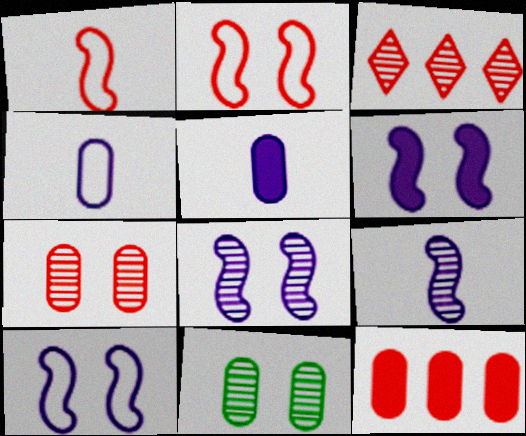[[3, 9, 11], 
[4, 11, 12], 
[6, 8, 10]]